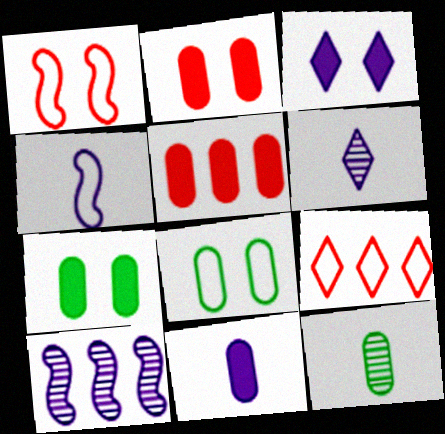[[4, 6, 11], 
[4, 8, 9], 
[5, 7, 11]]